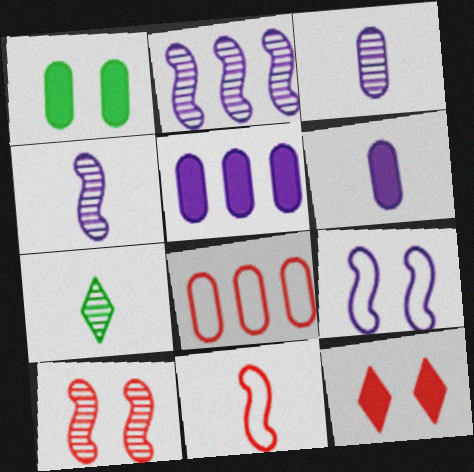[[1, 3, 8], 
[6, 7, 11]]